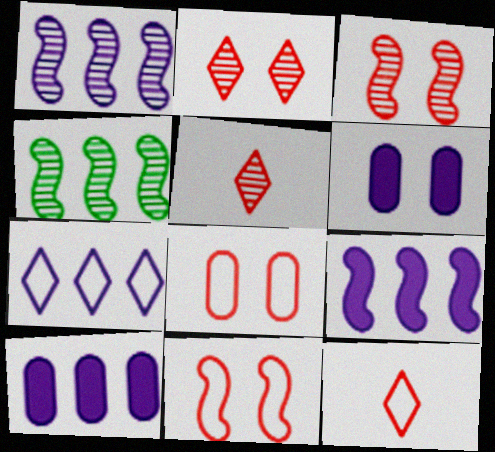[[1, 7, 10], 
[4, 6, 12]]